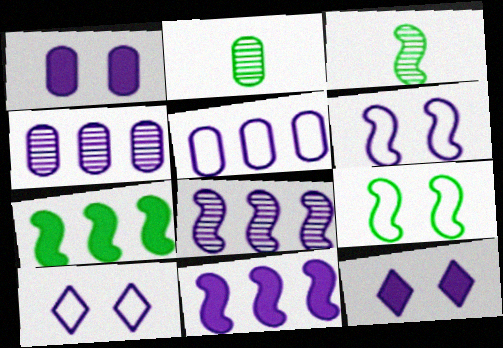[[3, 7, 9]]